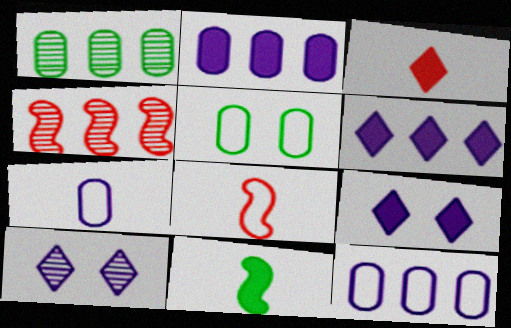[[1, 8, 9]]